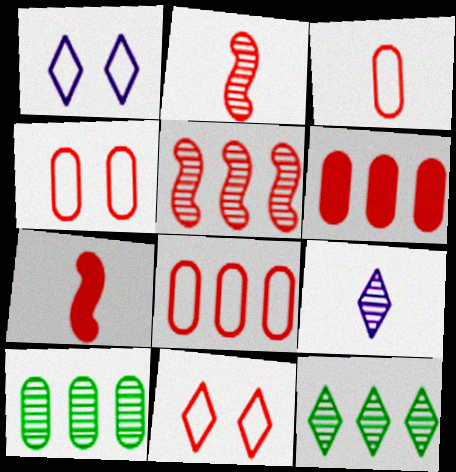[[1, 7, 10], 
[2, 6, 11], 
[3, 4, 8]]